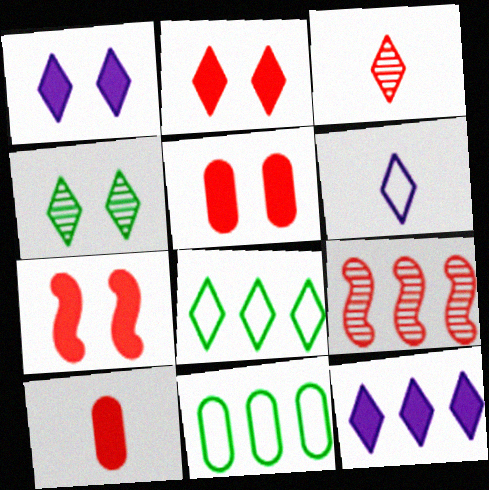[[1, 3, 8], 
[2, 5, 7], 
[9, 11, 12]]